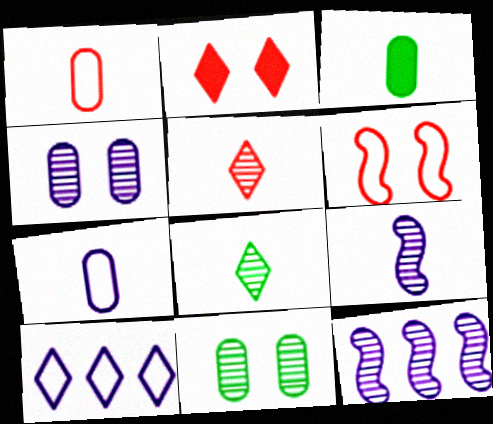[[2, 8, 10], 
[5, 11, 12]]